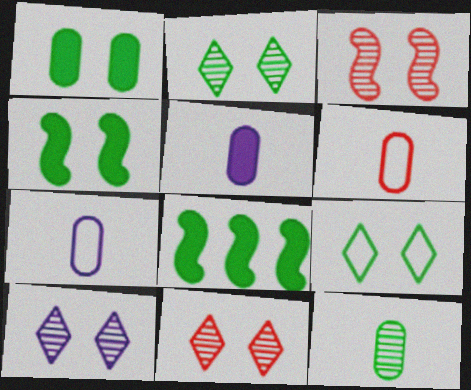[[2, 10, 11], 
[5, 6, 12], 
[6, 8, 10], 
[7, 8, 11], 
[8, 9, 12]]